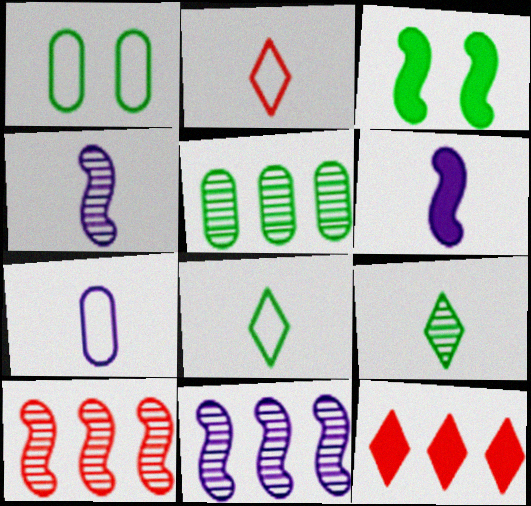[[1, 4, 12], 
[3, 5, 8]]